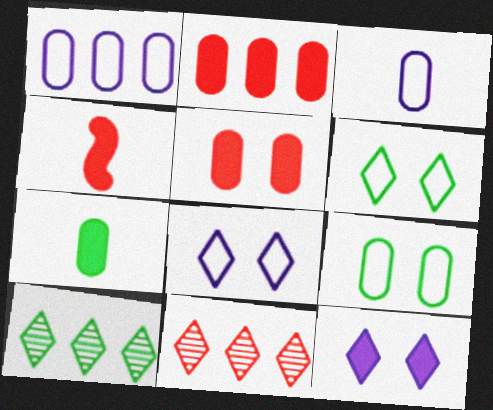[]